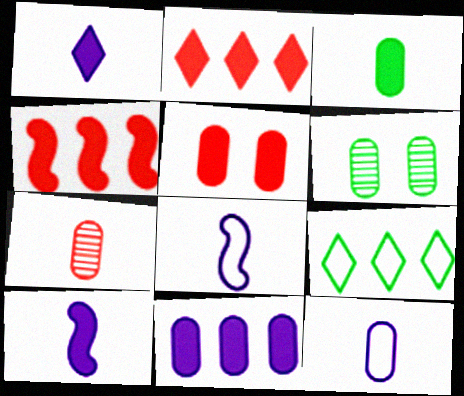[[2, 6, 8], 
[3, 5, 11], 
[3, 7, 12]]